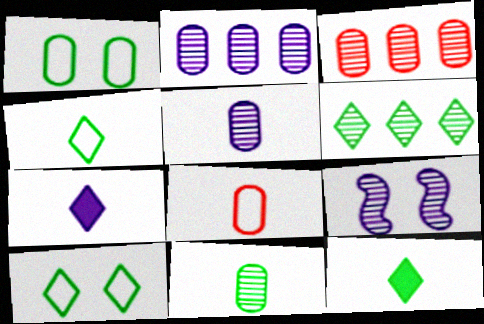[[6, 10, 12]]